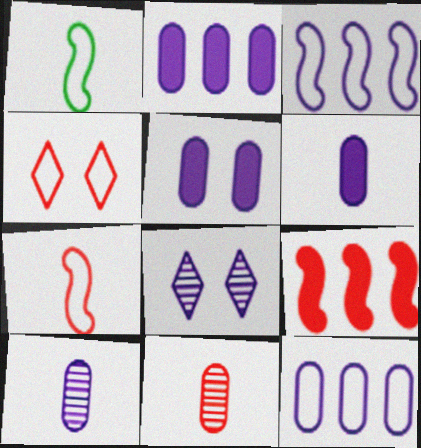[[1, 4, 12], 
[2, 5, 6], 
[3, 6, 8], 
[4, 9, 11], 
[5, 10, 12]]